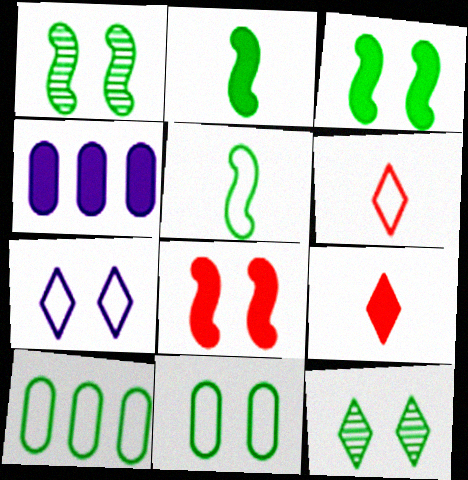[[1, 4, 6], 
[2, 10, 12], 
[3, 4, 9], 
[3, 11, 12]]